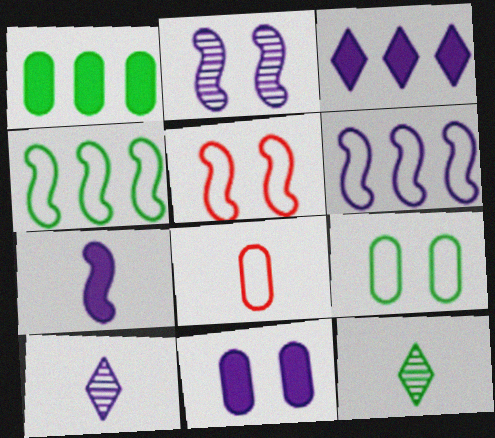[[1, 5, 10], 
[2, 6, 7], 
[3, 7, 11], 
[6, 10, 11], 
[7, 8, 12]]